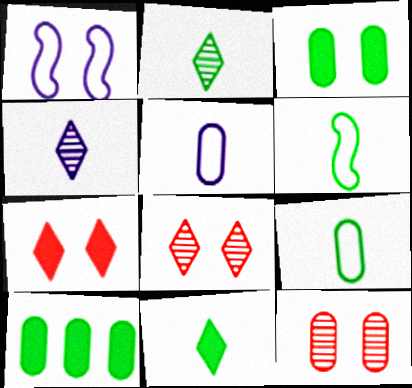[[1, 3, 8], 
[5, 10, 12]]